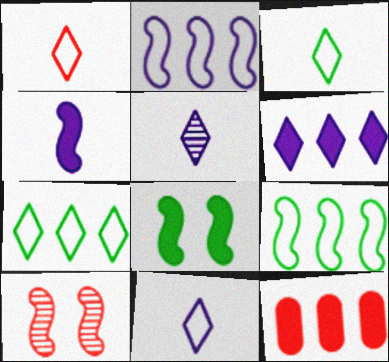[[1, 3, 11], 
[1, 10, 12], 
[4, 9, 10]]